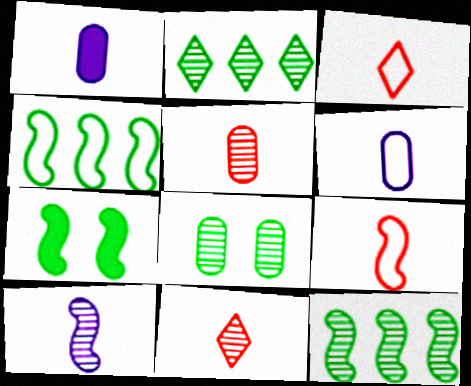[]